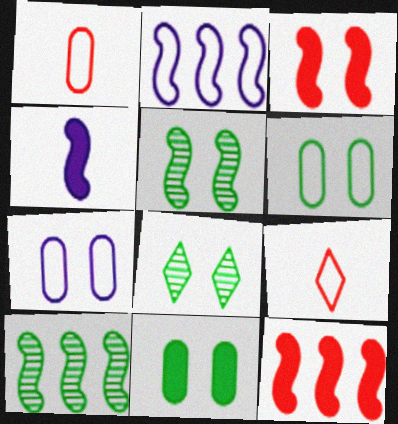[[2, 6, 9], 
[2, 10, 12], 
[3, 7, 8]]